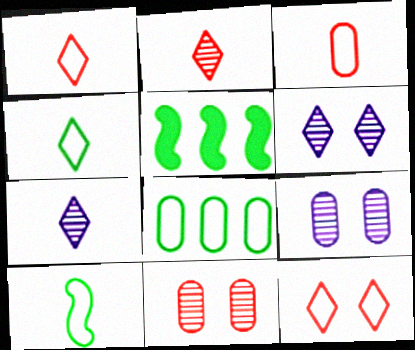[[1, 5, 9], 
[3, 5, 6]]